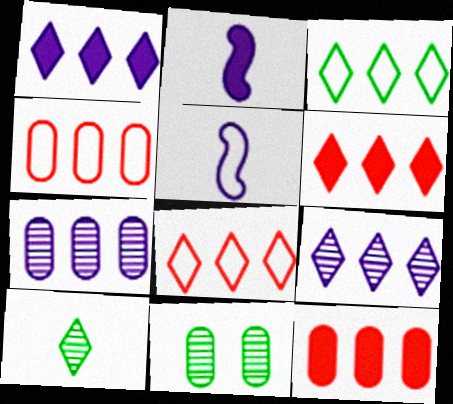[[2, 8, 11], 
[3, 6, 9], 
[5, 6, 11]]